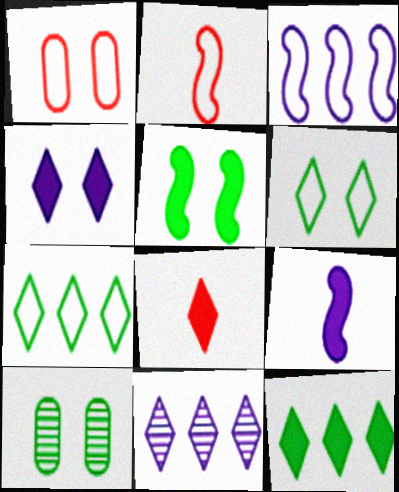[[3, 8, 10], 
[4, 8, 12], 
[5, 6, 10], 
[6, 8, 11]]